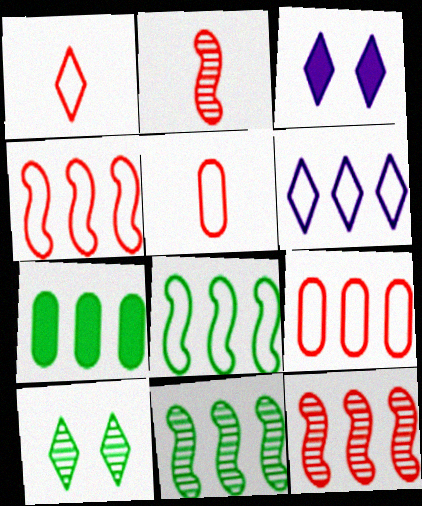[[3, 5, 11], 
[6, 7, 12], 
[6, 8, 9]]